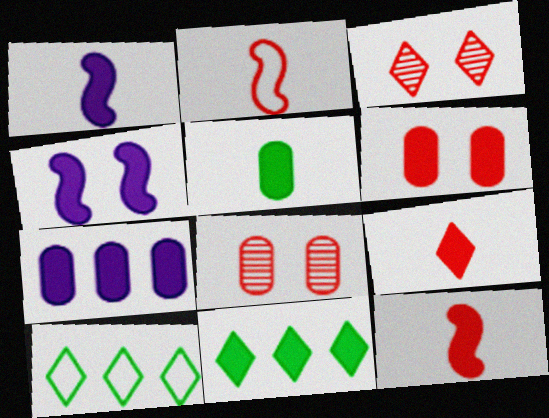[[1, 5, 9], 
[1, 6, 11], 
[1, 8, 10], 
[5, 6, 7]]